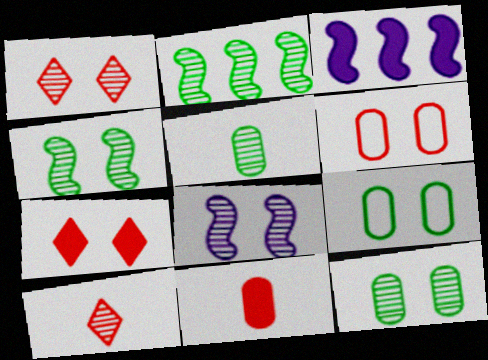[[1, 8, 12], 
[3, 9, 10], 
[7, 8, 9]]